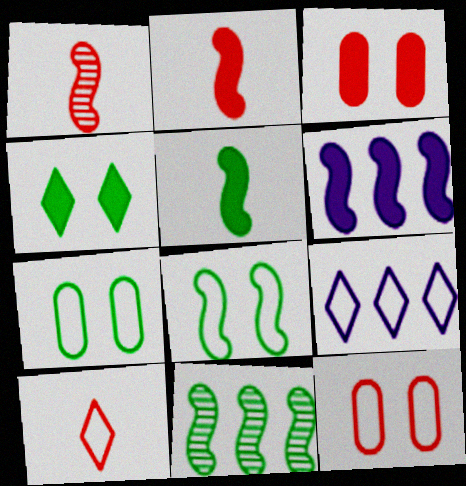[[1, 6, 8], 
[5, 8, 11]]